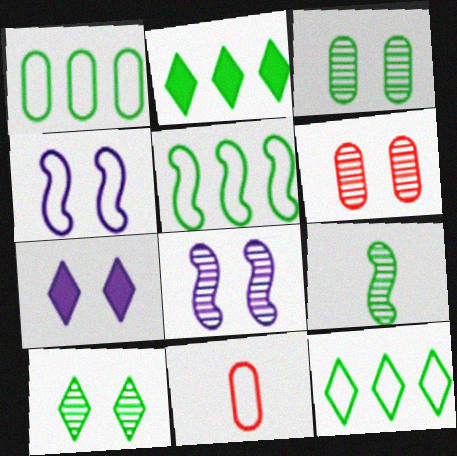[[1, 5, 12], 
[2, 8, 11], 
[4, 11, 12], 
[6, 8, 10]]